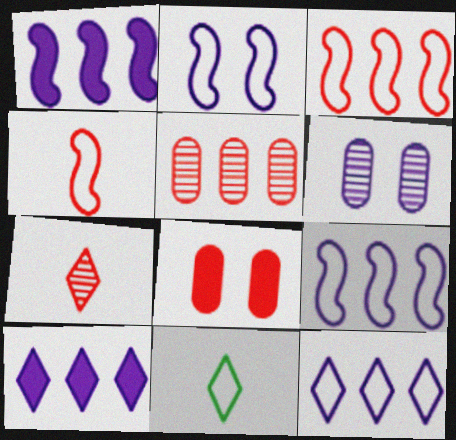[[3, 7, 8]]